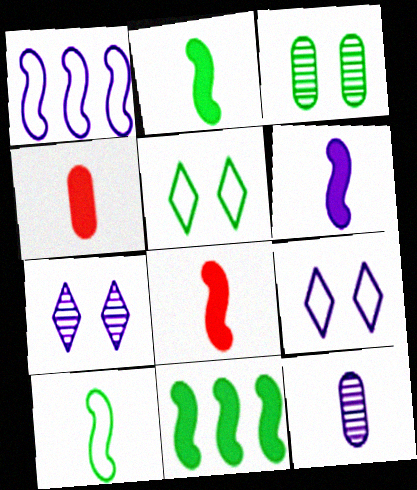[[2, 6, 8]]